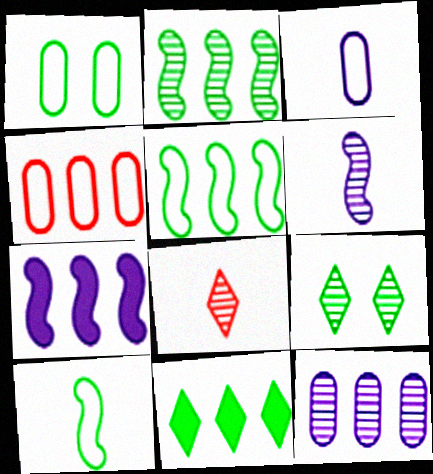[[1, 3, 4], 
[1, 7, 8]]